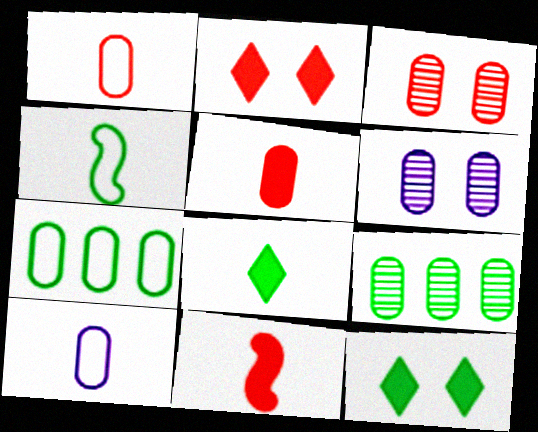[[4, 9, 12], 
[5, 6, 7]]